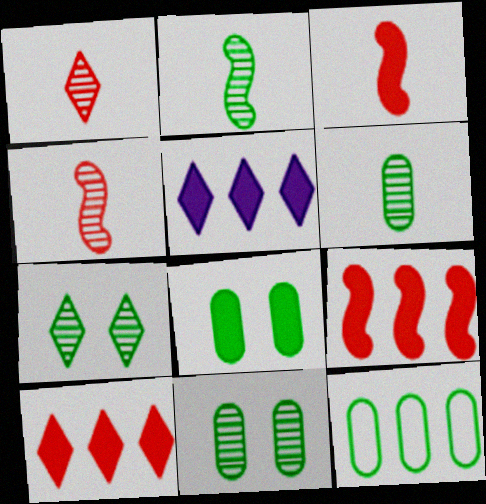[[3, 5, 8], 
[6, 8, 12]]